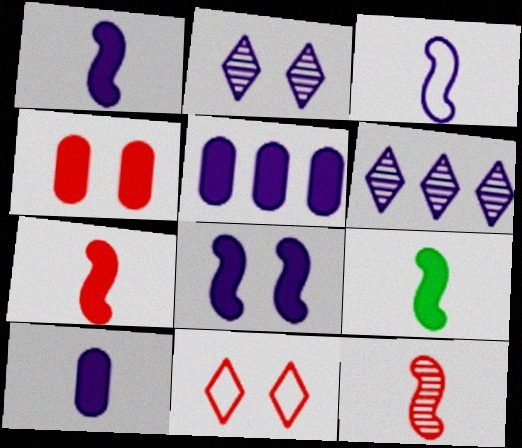[[1, 7, 9], 
[2, 3, 5], 
[3, 9, 12]]